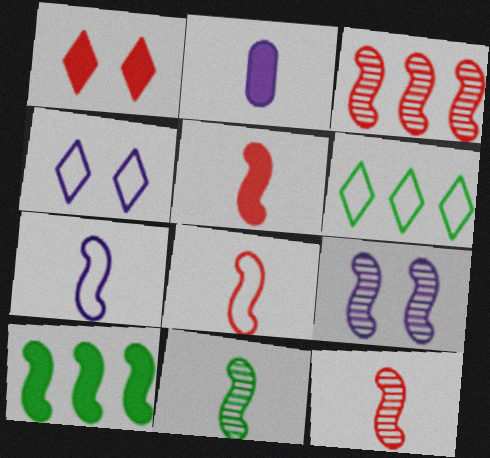[[1, 2, 10], 
[3, 9, 11], 
[5, 7, 11], 
[5, 8, 12], 
[8, 9, 10]]